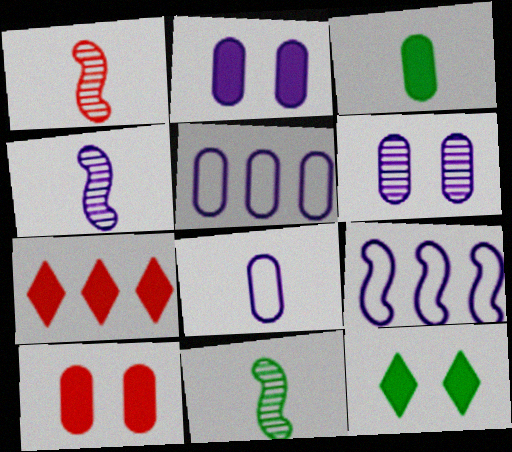[[1, 4, 11], 
[1, 5, 12]]